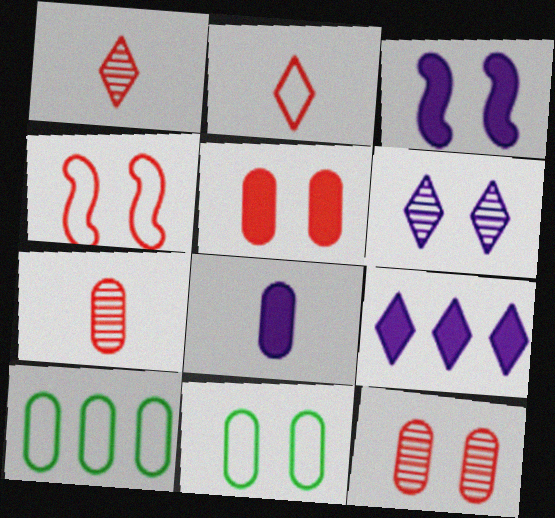[[1, 3, 10], 
[3, 8, 9], 
[8, 10, 12]]